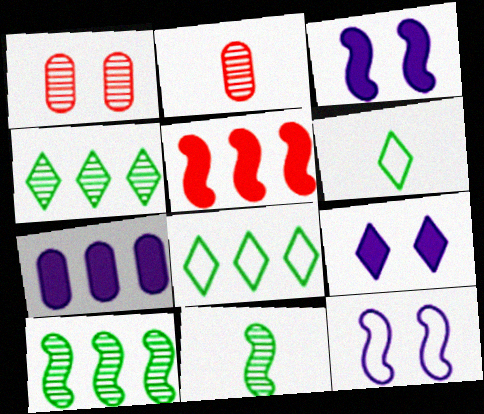[[2, 3, 8], 
[5, 11, 12]]